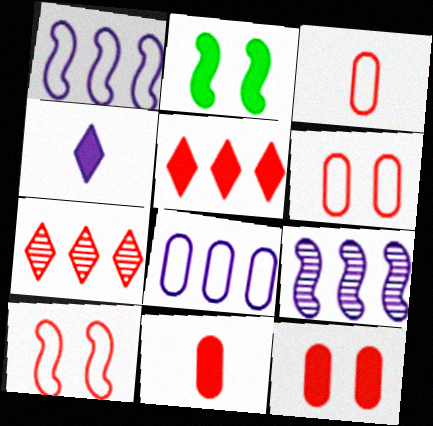[[7, 10, 11]]